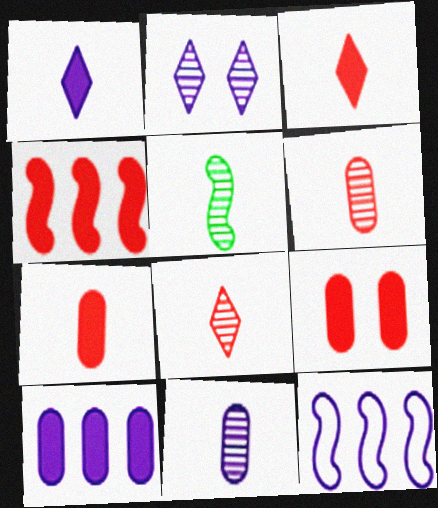[[3, 4, 9], 
[5, 8, 11]]